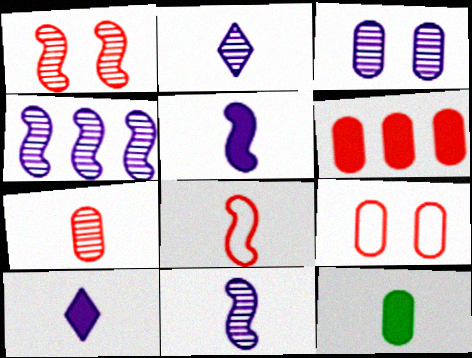[[2, 3, 4], 
[2, 8, 12], 
[6, 7, 9]]